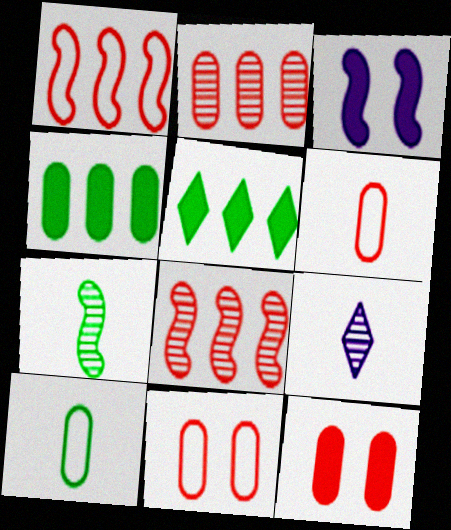[[1, 3, 7], 
[2, 6, 12]]